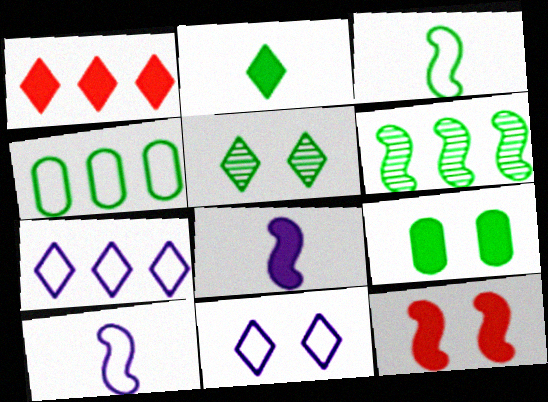[[1, 8, 9], 
[6, 10, 12]]